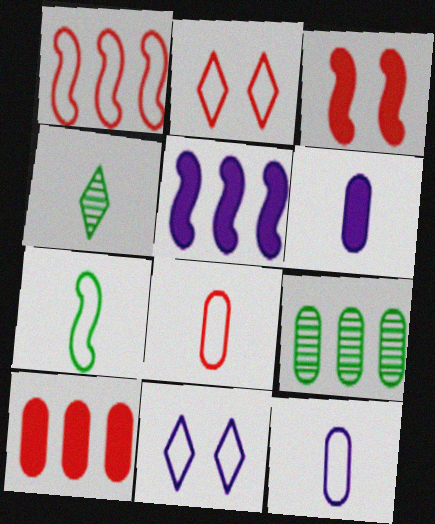[[1, 2, 8]]